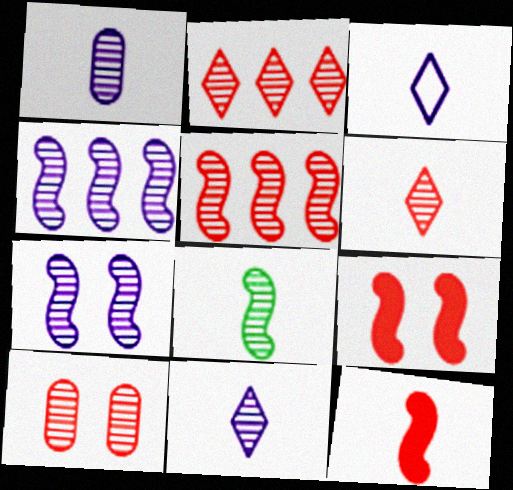[[1, 6, 8], 
[5, 6, 10], 
[5, 7, 8]]